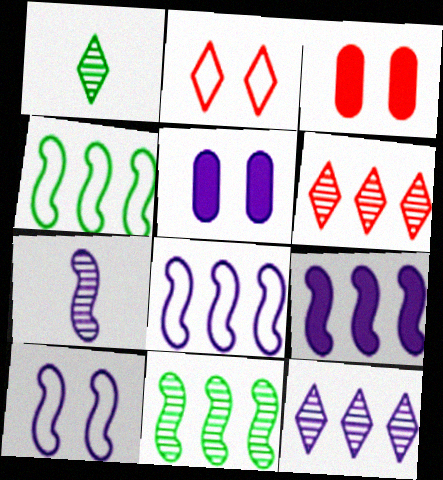[[1, 3, 8], 
[7, 9, 10]]